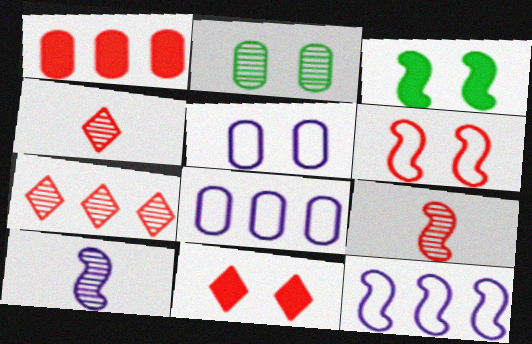[[1, 4, 6], 
[2, 7, 10], 
[3, 4, 8], 
[3, 9, 12]]